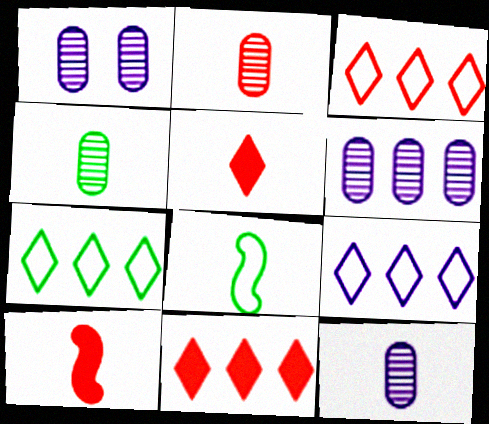[[1, 6, 12], 
[1, 7, 10], 
[1, 8, 11], 
[2, 4, 12], 
[3, 7, 9], 
[5, 8, 12]]